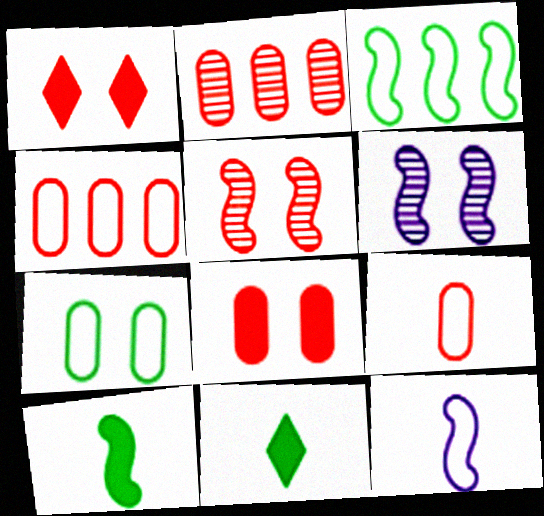[[1, 6, 7], 
[2, 8, 9], 
[4, 6, 11]]